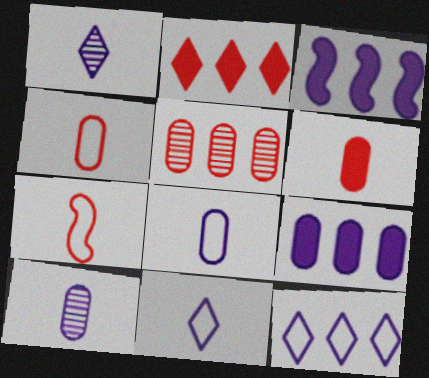[]